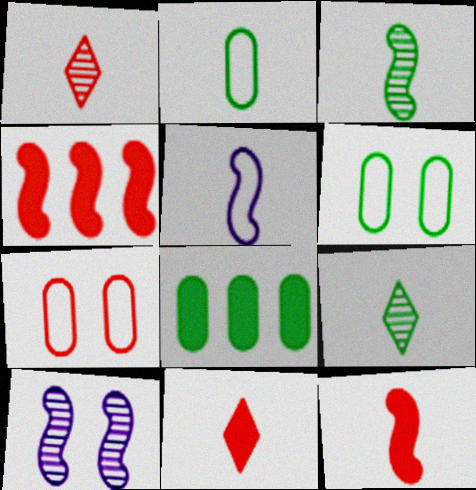[[1, 4, 7], 
[3, 5, 12]]